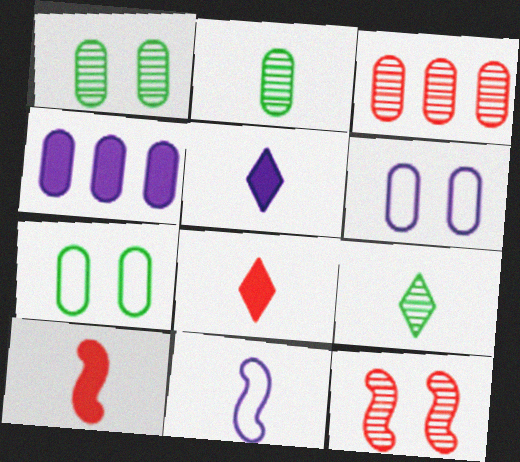[[2, 8, 11]]